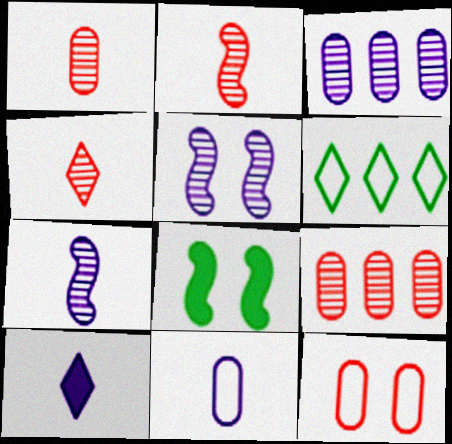[[1, 2, 4], 
[7, 10, 11]]